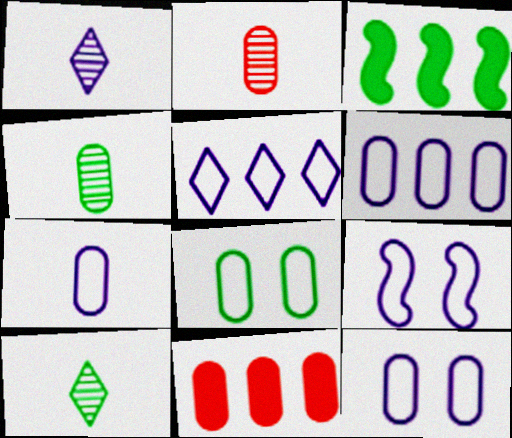[[3, 8, 10], 
[4, 11, 12], 
[5, 7, 9], 
[6, 7, 12], 
[9, 10, 11]]